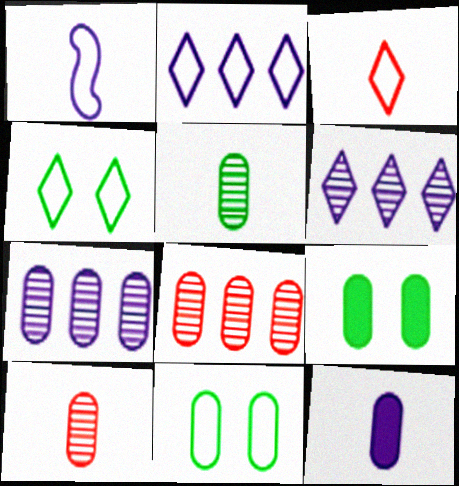[[2, 3, 4], 
[8, 11, 12]]